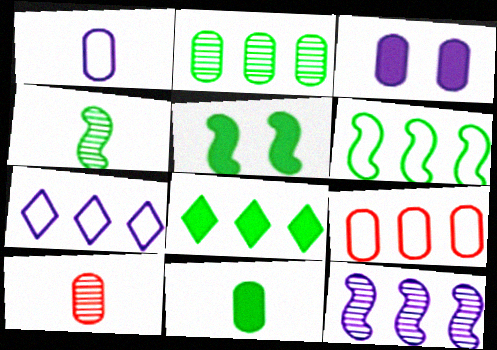[[1, 10, 11], 
[2, 6, 8], 
[4, 5, 6], 
[5, 7, 10], 
[5, 8, 11], 
[6, 7, 9], 
[8, 9, 12]]